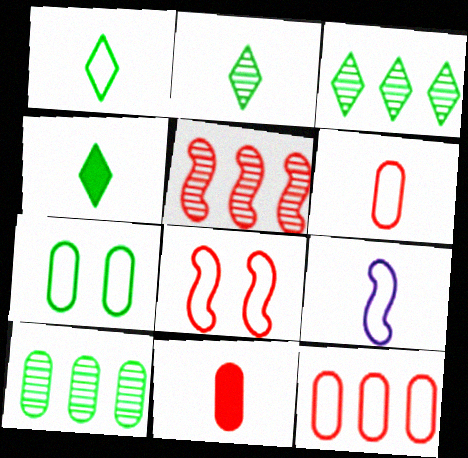[[1, 2, 4], 
[1, 6, 9], 
[2, 9, 11]]